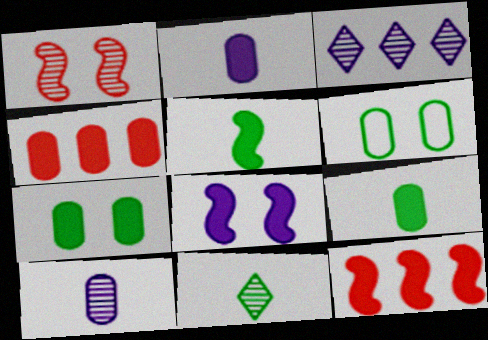[[2, 4, 7], 
[4, 6, 10], 
[5, 8, 12]]